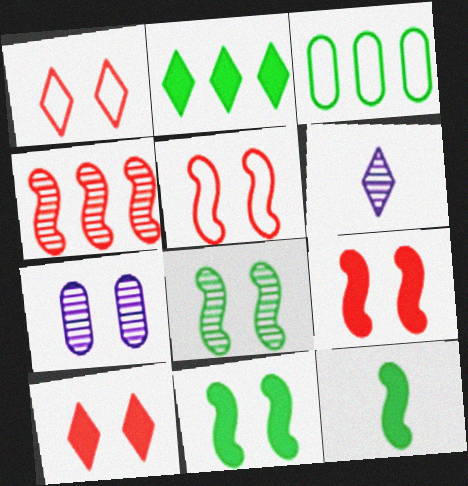[[1, 2, 6], 
[1, 7, 11], 
[3, 6, 9]]